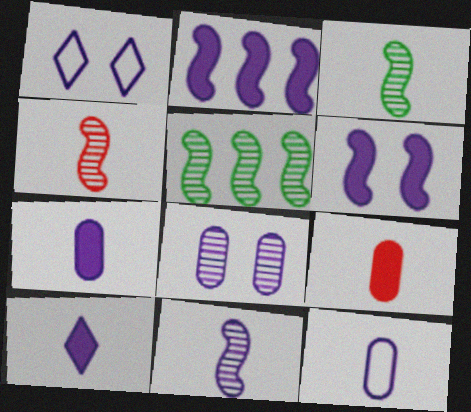[[1, 5, 9], 
[1, 6, 8], 
[3, 4, 11], 
[10, 11, 12]]